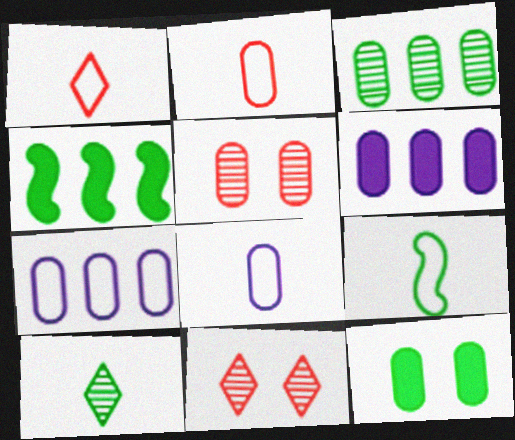[[1, 8, 9], 
[4, 8, 11], 
[6, 9, 11]]